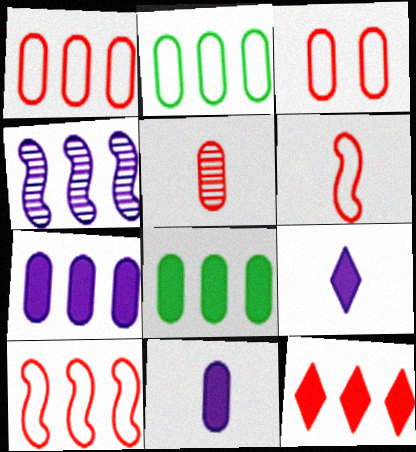[[2, 4, 12]]